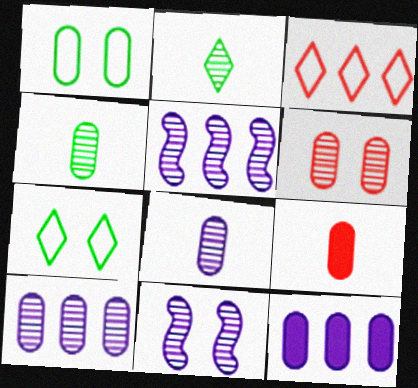[[1, 9, 10], 
[2, 5, 6], 
[4, 6, 10], 
[5, 7, 9]]